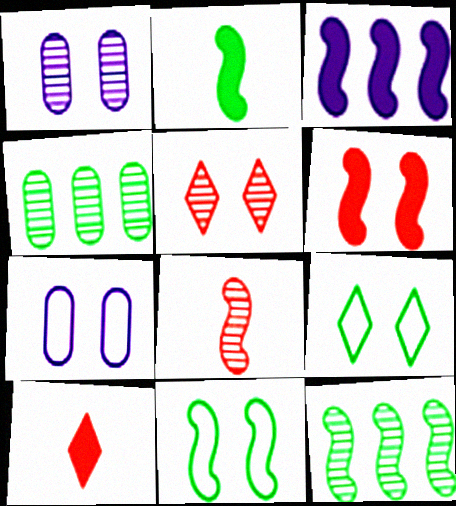[[1, 6, 9], 
[2, 3, 6], 
[2, 4, 9], 
[2, 11, 12], 
[3, 8, 11], 
[7, 10, 12]]